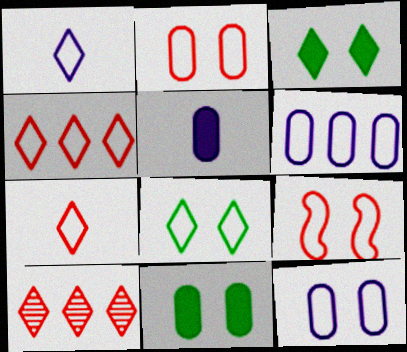[[1, 3, 10], 
[1, 4, 8], 
[8, 9, 12]]